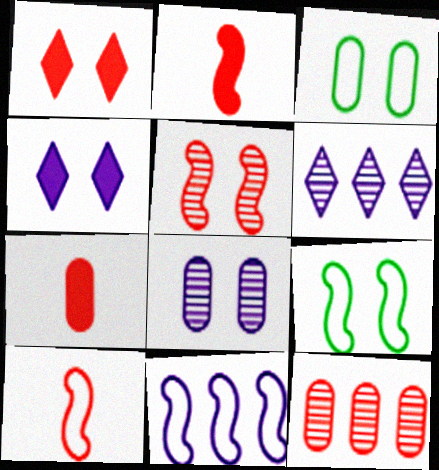[[1, 8, 9], 
[1, 10, 12], 
[2, 3, 6], 
[3, 4, 5], 
[6, 7, 9], 
[9, 10, 11]]